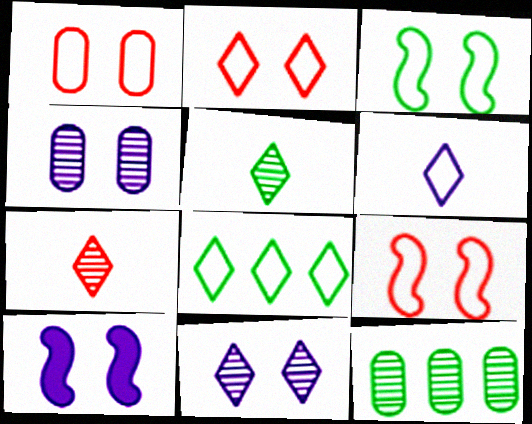[[1, 2, 9], 
[2, 6, 8]]